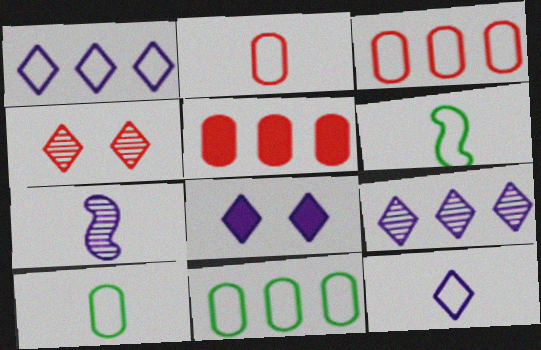[[2, 6, 12], 
[8, 9, 12]]